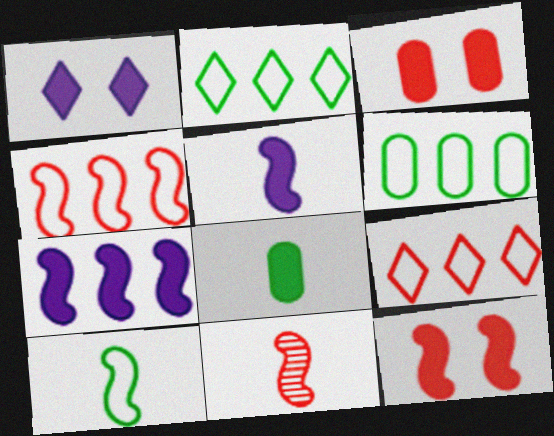[[1, 6, 11], 
[3, 9, 11], 
[4, 11, 12], 
[5, 10, 11]]